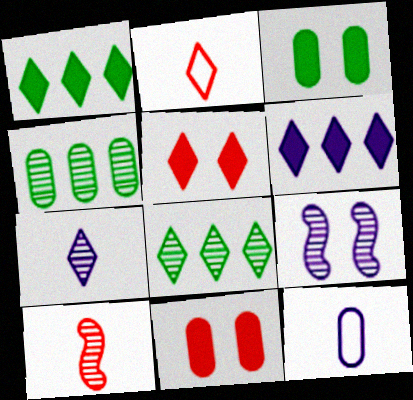[[4, 11, 12], 
[6, 9, 12]]